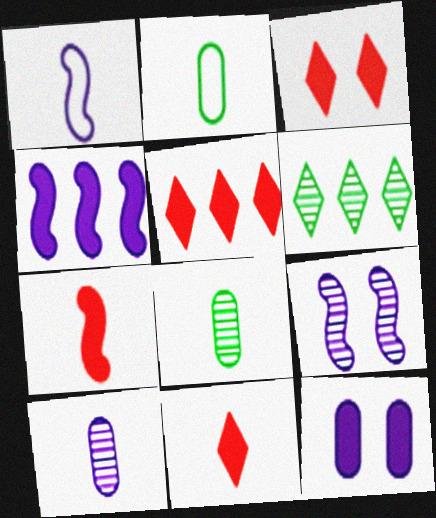[[1, 4, 9], 
[1, 8, 11], 
[2, 5, 9], 
[3, 5, 11]]